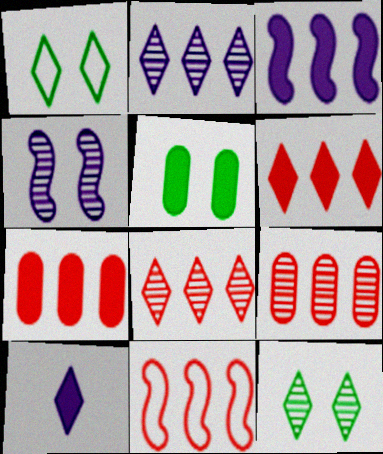[[1, 8, 10], 
[6, 9, 11], 
[7, 8, 11]]